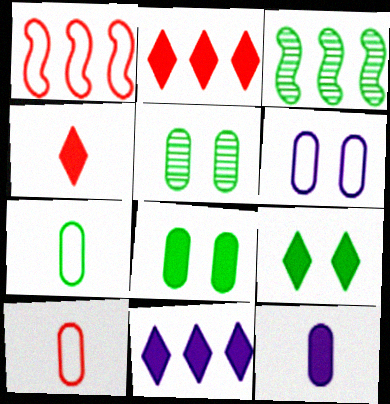[[3, 4, 6], 
[3, 7, 9], 
[4, 9, 11]]